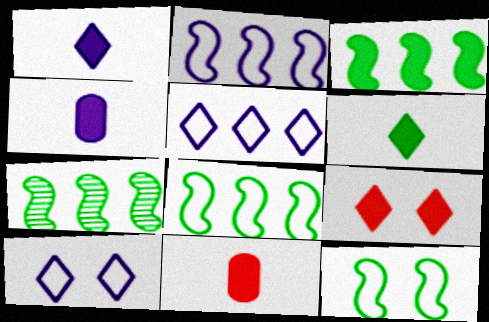[[3, 4, 9], 
[3, 7, 8], 
[7, 10, 11]]